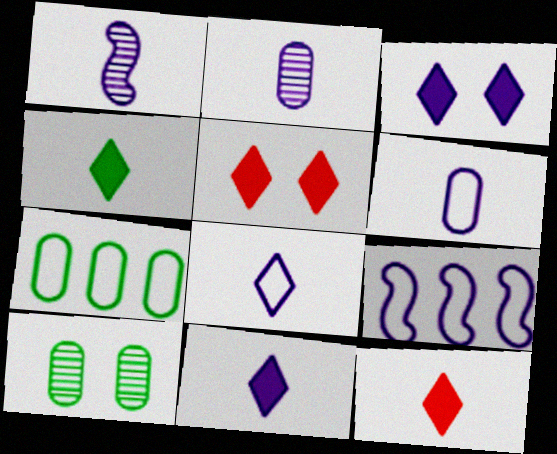[[1, 5, 7], 
[1, 6, 11], 
[2, 3, 9], 
[4, 11, 12], 
[9, 10, 12]]